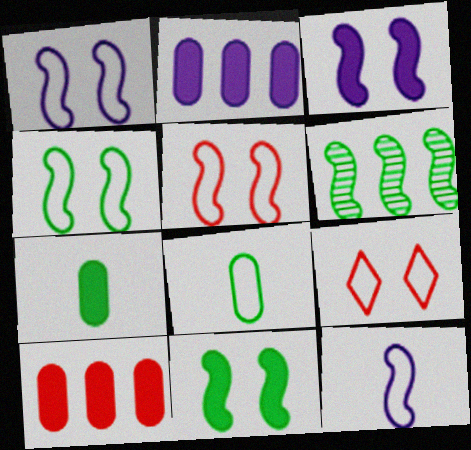[[1, 4, 5]]